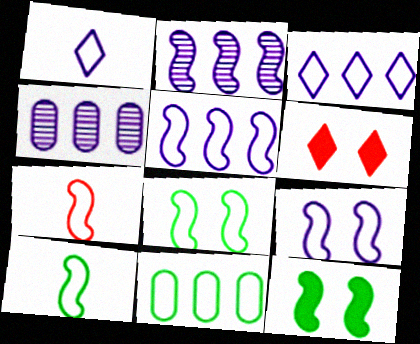[[2, 7, 12], 
[4, 6, 10], 
[5, 7, 8]]